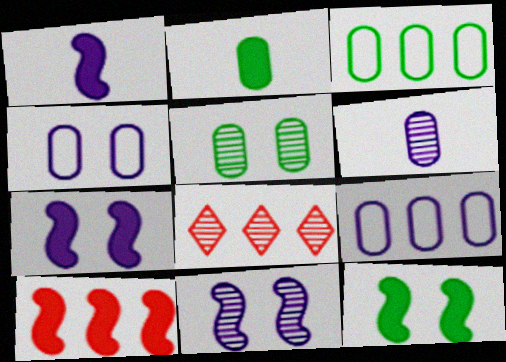[[1, 10, 12], 
[2, 3, 5]]